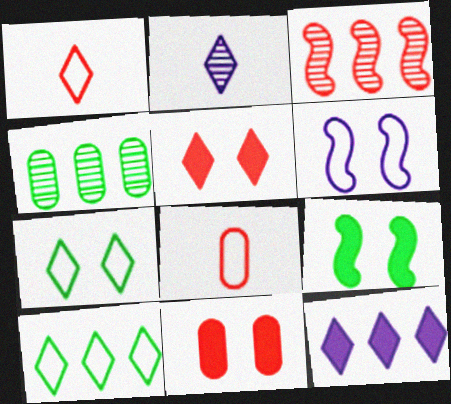[[1, 3, 11], 
[2, 5, 10], 
[3, 5, 8], 
[6, 8, 10]]